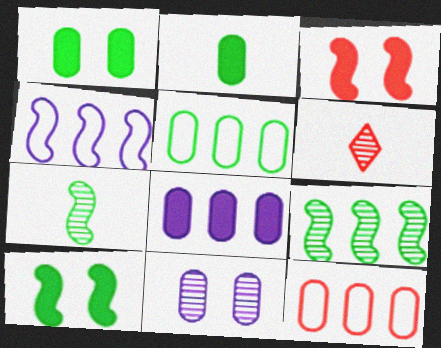[[1, 4, 6], 
[2, 11, 12], 
[3, 4, 7], 
[3, 6, 12], 
[6, 9, 11]]